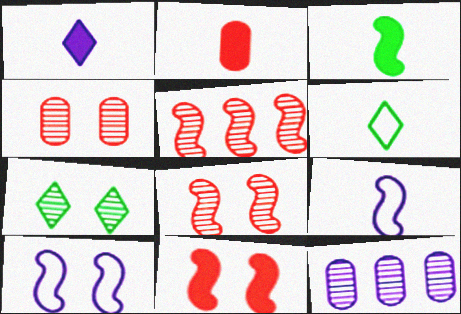[[1, 2, 3], 
[1, 10, 12], 
[3, 5, 10], 
[6, 11, 12]]